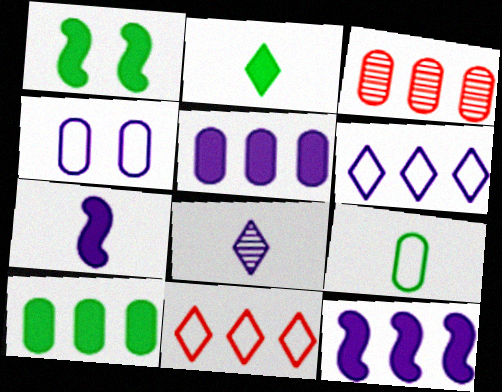[[1, 2, 10], 
[4, 8, 12]]